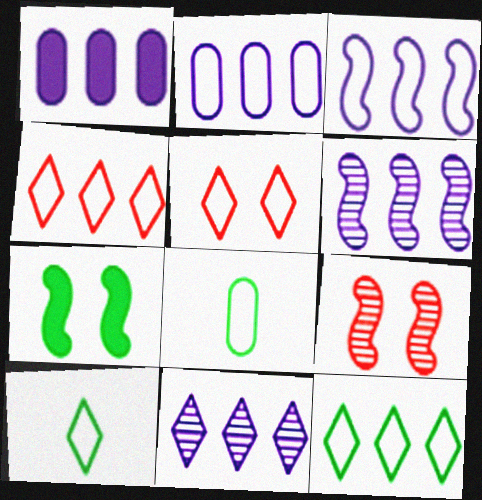[[1, 3, 11], 
[1, 9, 10], 
[3, 5, 8]]